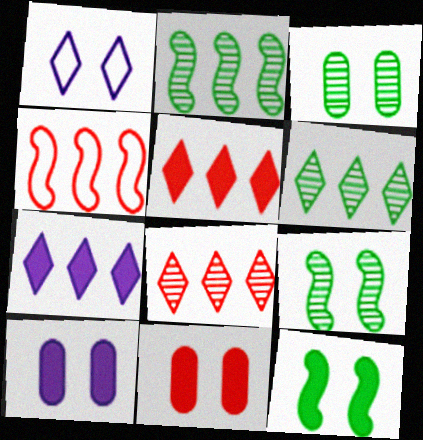[[1, 9, 11]]